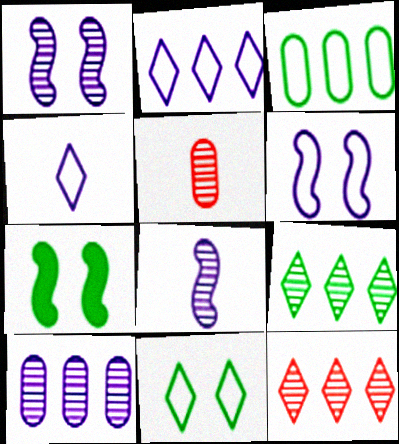[[1, 5, 9], 
[2, 5, 7]]